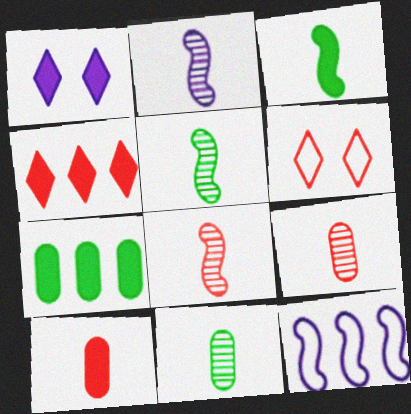[[2, 5, 8], 
[2, 6, 7]]